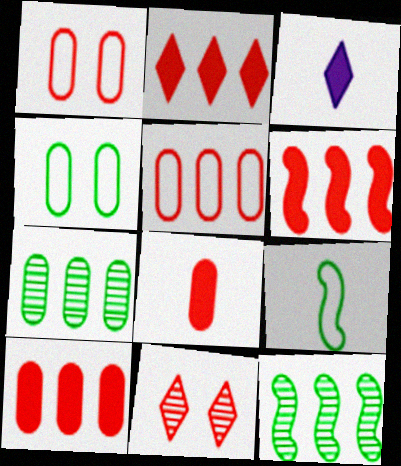[[1, 3, 12], 
[2, 6, 10]]